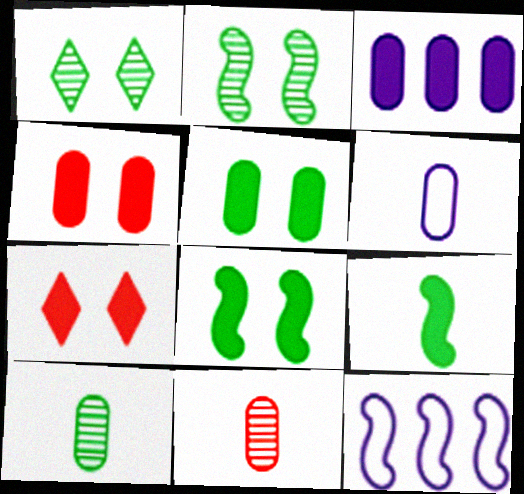[[3, 7, 9], 
[7, 10, 12]]